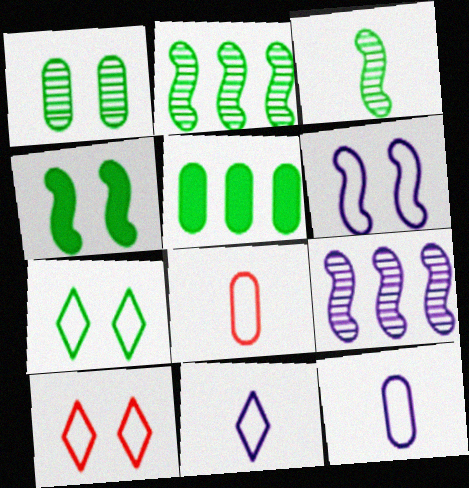[[1, 4, 7], 
[3, 5, 7]]